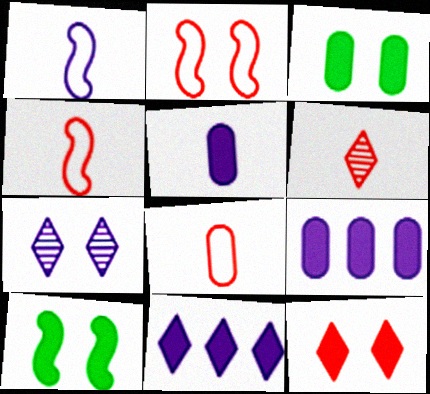[[1, 7, 9], 
[2, 3, 7]]